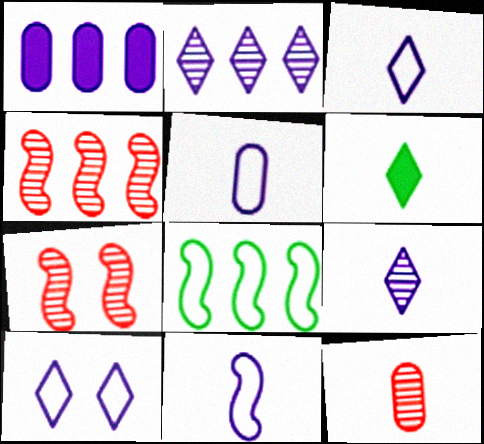[[3, 5, 11], 
[6, 11, 12]]